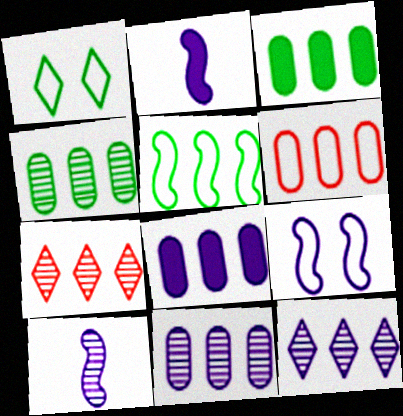[[3, 6, 11], 
[4, 6, 8], 
[5, 7, 8]]